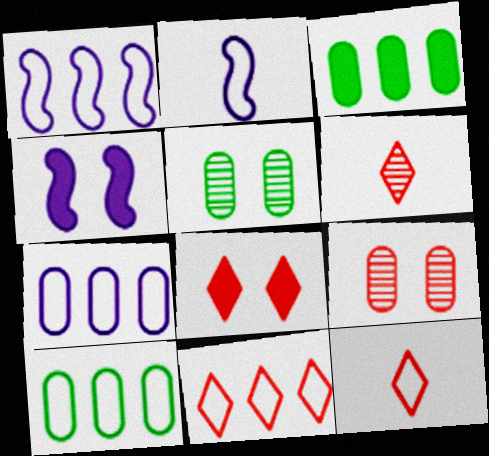[[1, 10, 11], 
[4, 6, 10], 
[6, 8, 11]]